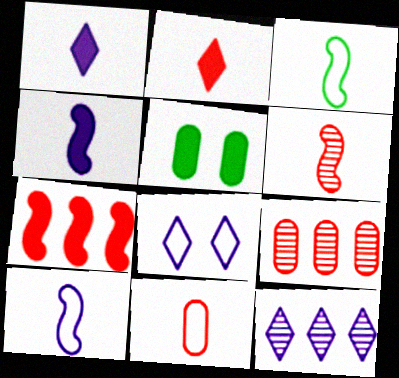[[1, 5, 7], 
[1, 8, 12], 
[2, 6, 11], 
[3, 4, 6]]